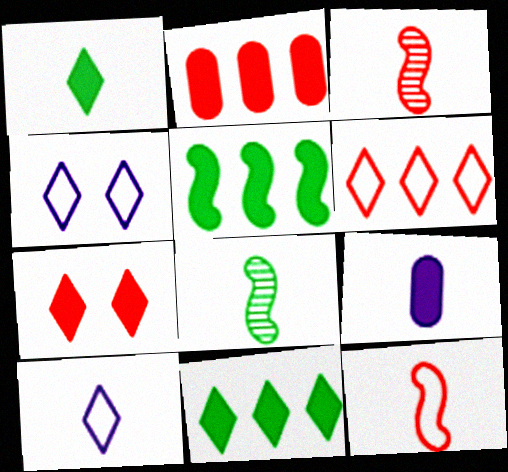[[2, 4, 8], 
[5, 7, 9]]